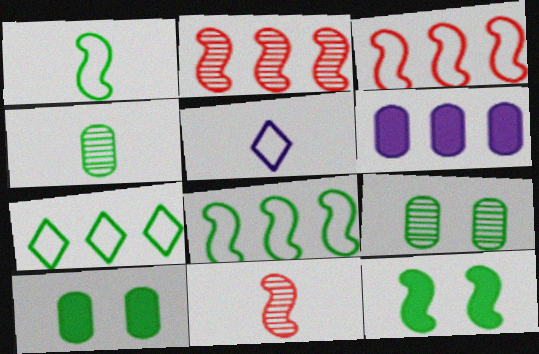[[2, 5, 10], 
[2, 6, 7], 
[4, 7, 12]]